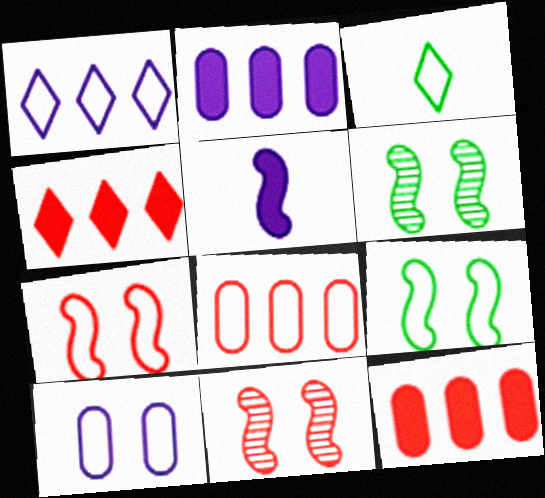[[2, 3, 11]]